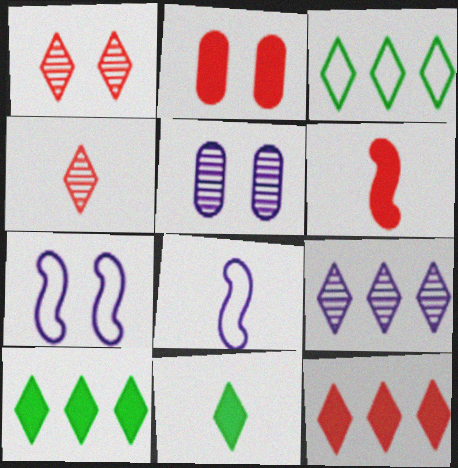[[2, 6, 12], 
[3, 5, 6], 
[3, 9, 12]]